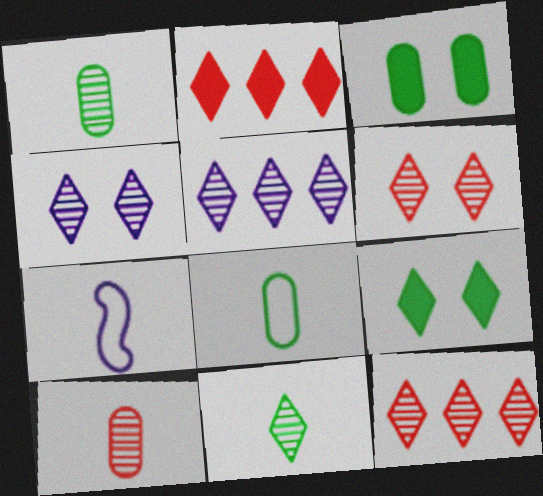[[3, 7, 12], 
[4, 11, 12], 
[5, 6, 11]]